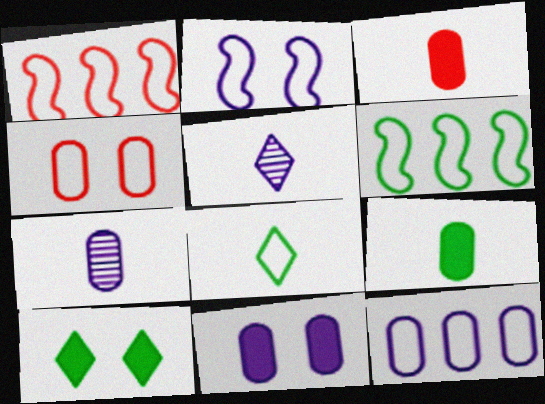[[1, 7, 10], 
[7, 11, 12]]